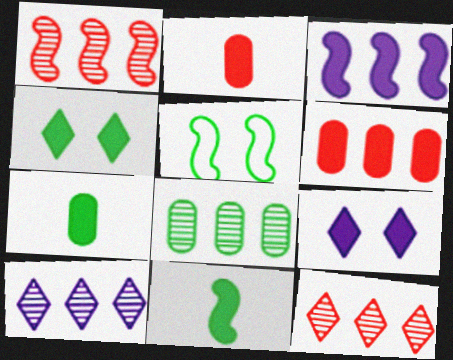[[1, 8, 10], 
[2, 3, 4], 
[2, 5, 10], 
[6, 9, 11]]